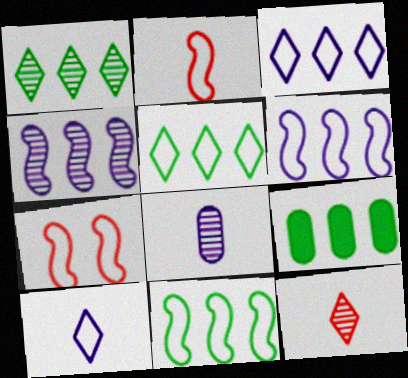[[1, 9, 11]]